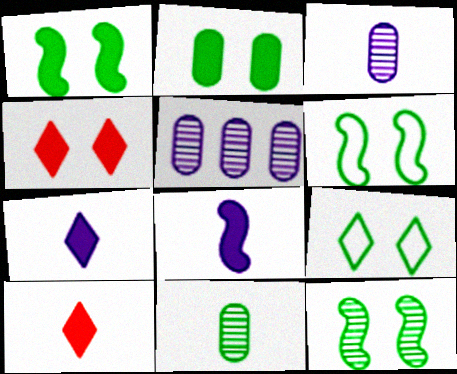[[1, 6, 12], 
[2, 9, 12], 
[5, 6, 10]]